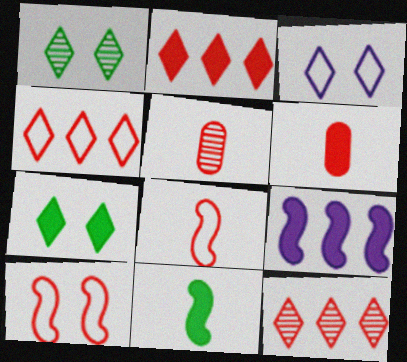[[2, 4, 12], 
[2, 5, 10], 
[6, 7, 9], 
[6, 10, 12]]